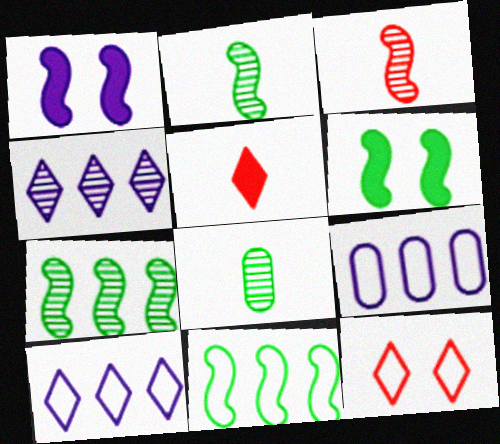[[1, 3, 11], 
[2, 6, 11]]